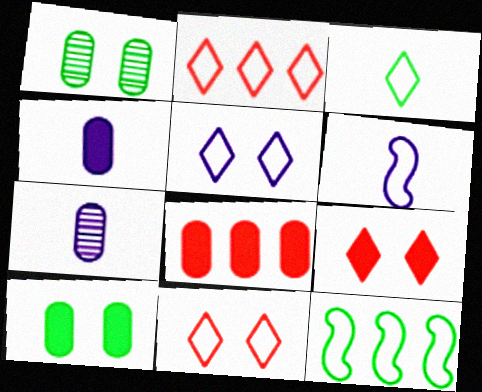[[2, 3, 5], 
[4, 8, 10], 
[7, 9, 12]]